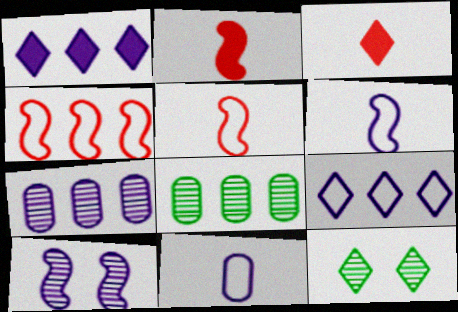[[1, 4, 8], 
[1, 10, 11], 
[3, 9, 12]]